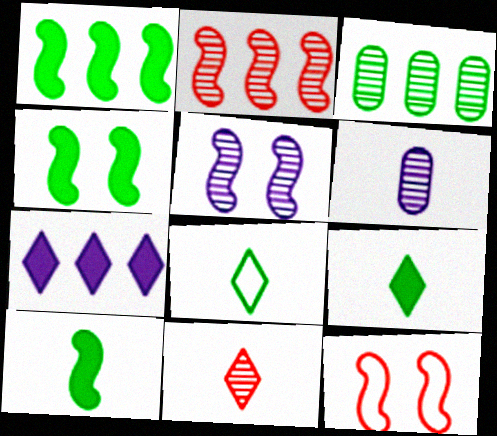[[1, 4, 10], 
[3, 4, 8], 
[3, 5, 11], 
[4, 5, 12]]